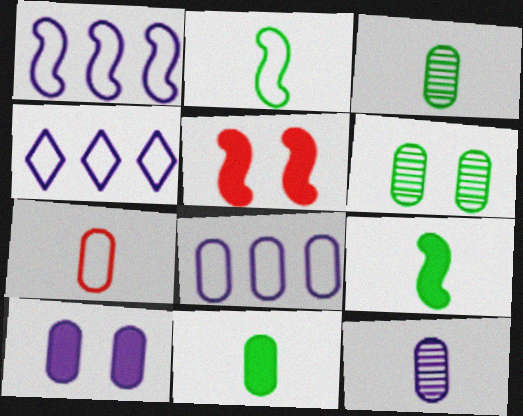[[1, 4, 8], 
[3, 4, 5], 
[7, 11, 12], 
[8, 10, 12]]